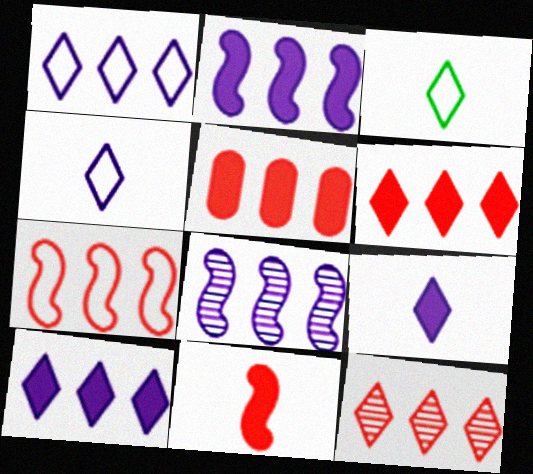[[5, 7, 12]]